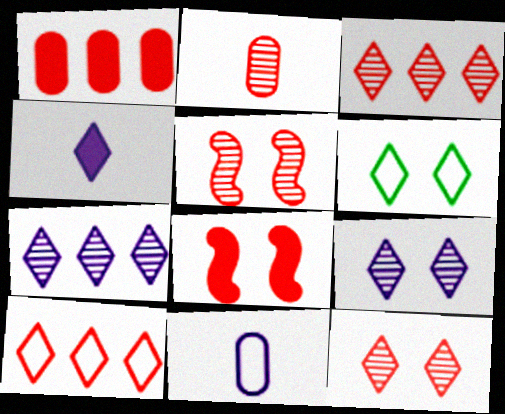[[2, 3, 5], 
[2, 8, 10], 
[3, 4, 6]]